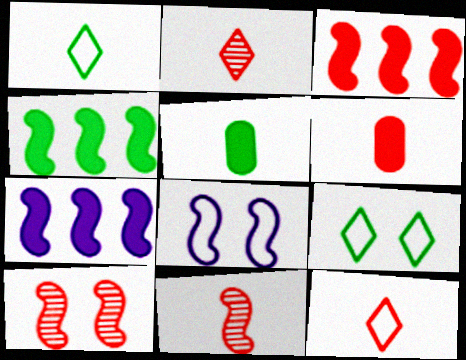[[3, 4, 7], 
[4, 8, 11], 
[6, 11, 12]]